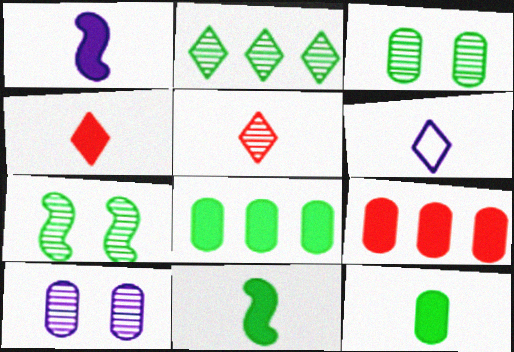[[1, 4, 12], 
[6, 7, 9]]